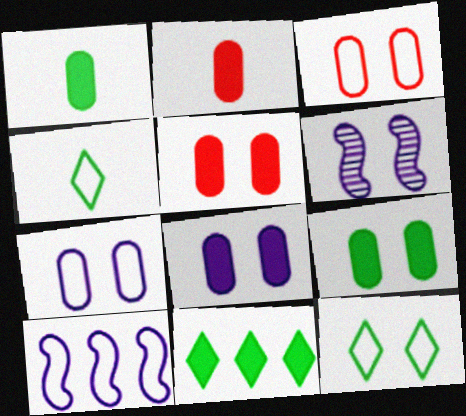[[3, 4, 10], 
[5, 6, 12], 
[5, 8, 9]]